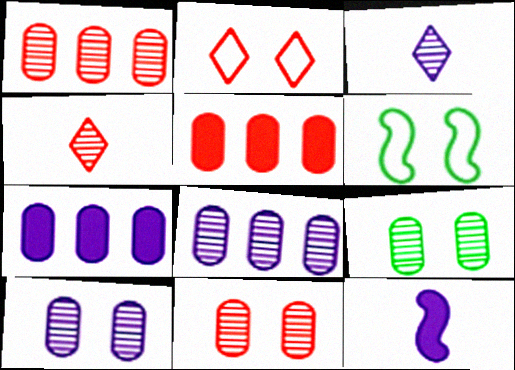[[3, 5, 6], 
[4, 6, 7], 
[9, 10, 11]]